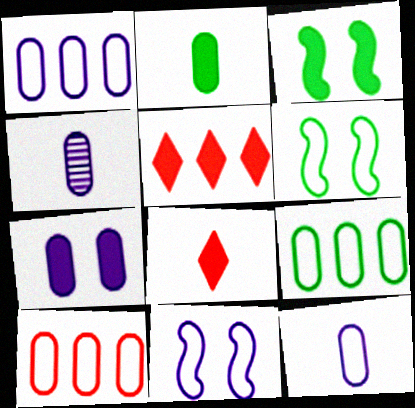[[1, 4, 7], 
[1, 9, 10], 
[4, 5, 6]]